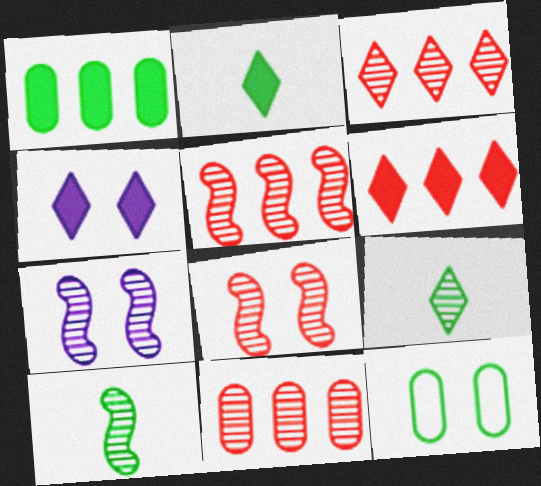[[2, 4, 6], 
[3, 5, 11], 
[4, 8, 12], 
[5, 7, 10], 
[7, 9, 11]]